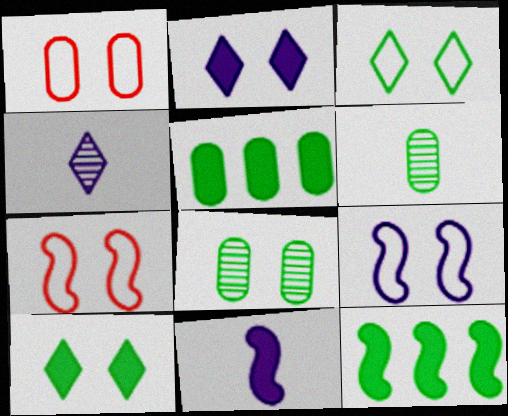[[1, 3, 9], 
[1, 4, 12], 
[2, 7, 8], 
[3, 6, 12], 
[4, 5, 7]]